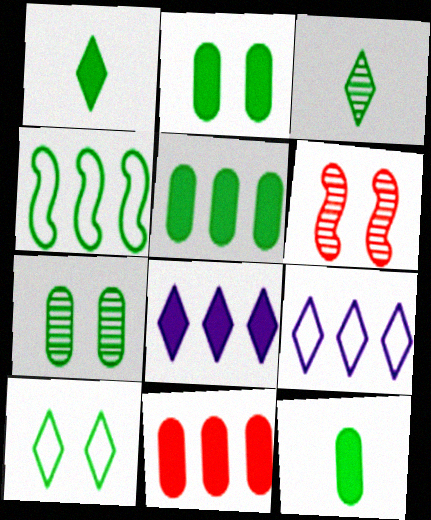[[1, 4, 7], 
[2, 3, 4], 
[2, 5, 12], 
[6, 9, 12]]